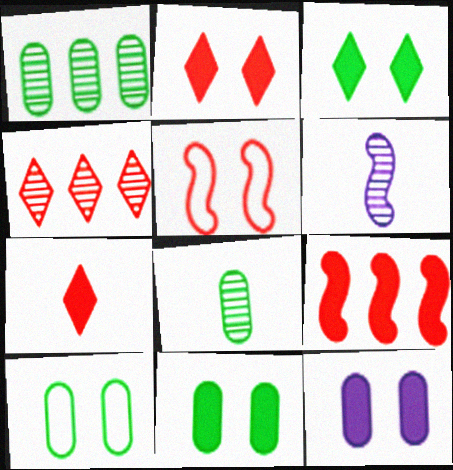[]